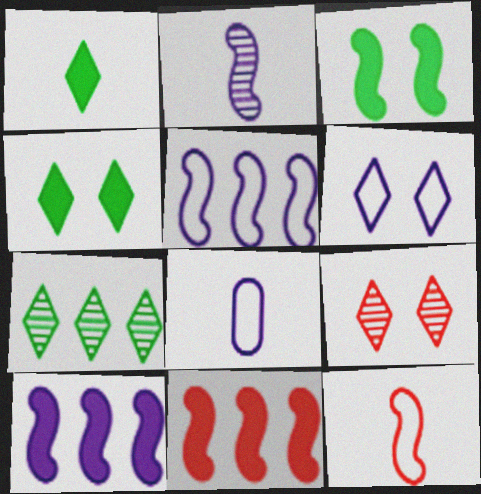[[4, 6, 9], 
[5, 6, 8]]